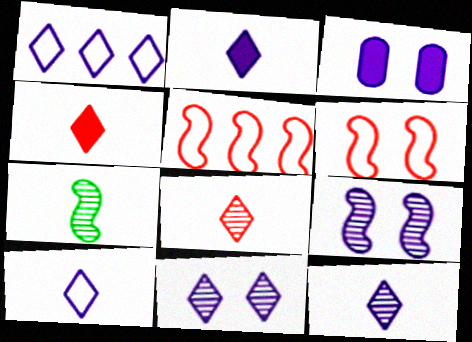[[1, 2, 11], 
[2, 10, 12]]